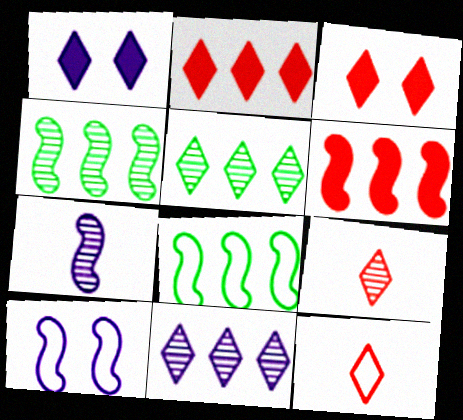[[1, 5, 12]]